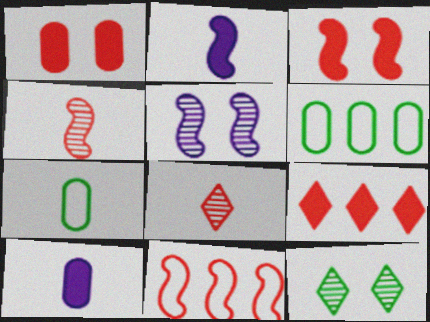[[1, 8, 11], 
[2, 7, 8], 
[3, 4, 11], 
[5, 7, 9], 
[10, 11, 12]]